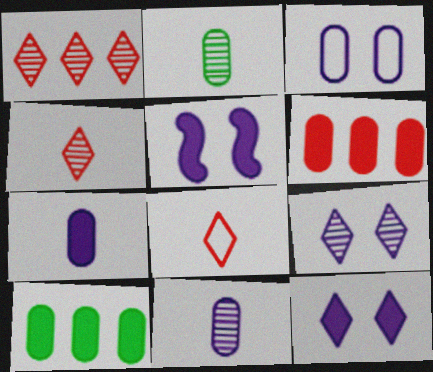[[2, 3, 6], 
[3, 5, 9]]